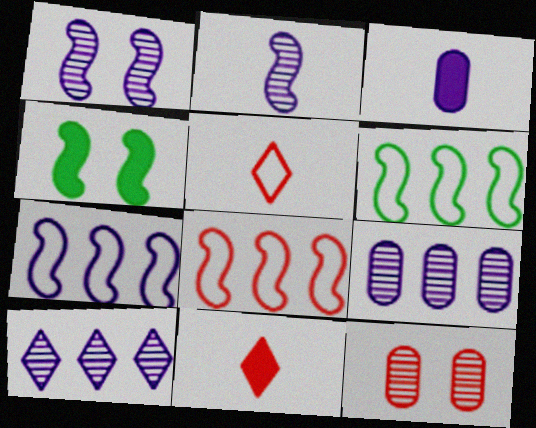[[2, 4, 8], 
[4, 5, 9], 
[6, 7, 8], 
[8, 11, 12]]